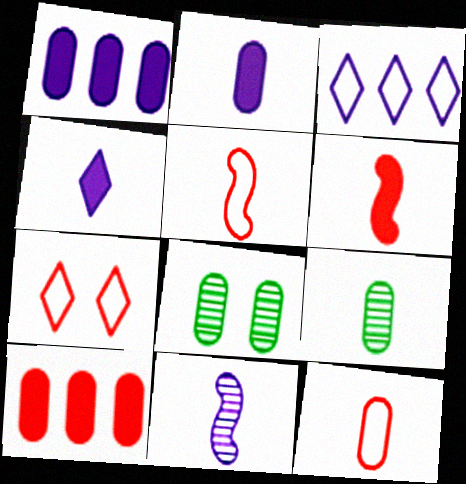[[1, 8, 12], 
[2, 9, 12], 
[3, 6, 8], 
[4, 5, 9]]